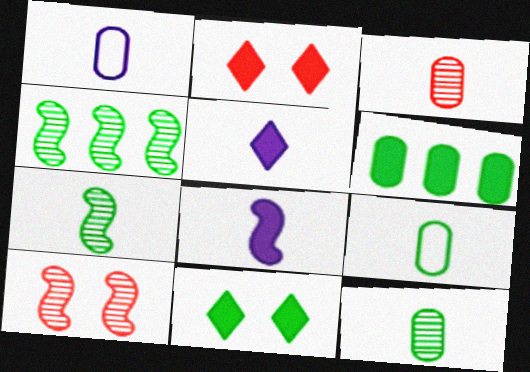[[1, 2, 4], 
[2, 6, 8], 
[4, 9, 11]]